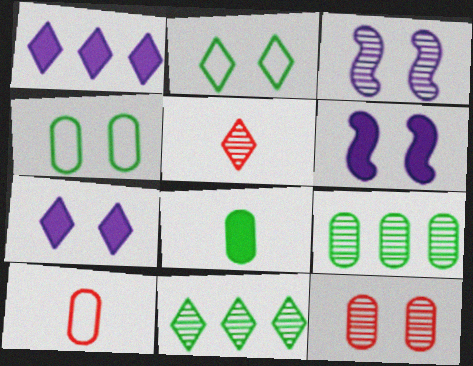[[1, 2, 5], 
[2, 6, 12], 
[3, 5, 9], 
[4, 8, 9], 
[6, 10, 11]]